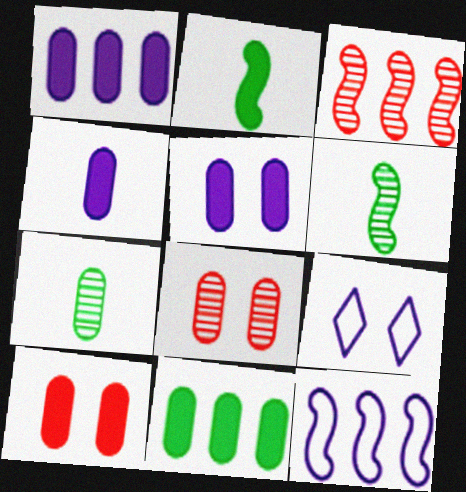[[1, 4, 5], 
[4, 10, 11]]